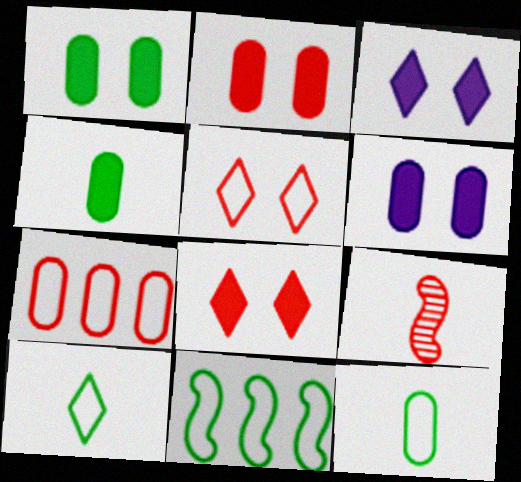[[1, 2, 6], 
[7, 8, 9]]